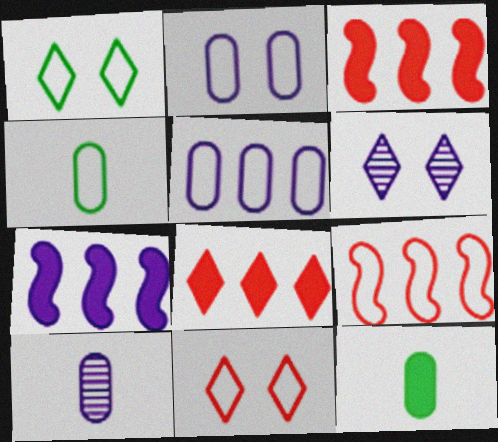[[1, 3, 10], 
[3, 4, 6], 
[6, 9, 12]]